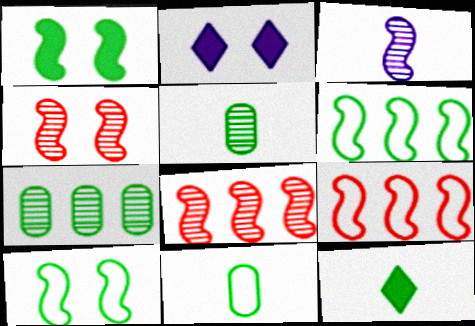[[1, 3, 9], 
[2, 5, 9], 
[2, 8, 11], 
[7, 10, 12]]